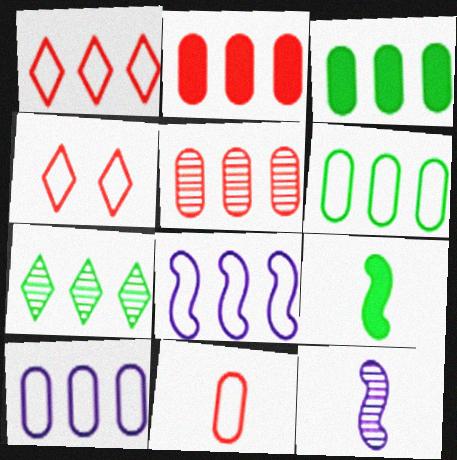[[1, 6, 8], 
[2, 7, 8], 
[3, 4, 12], 
[3, 5, 10]]